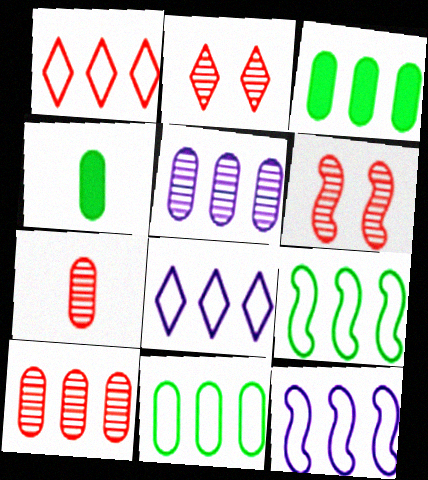[[1, 11, 12], 
[2, 4, 12], 
[4, 6, 8]]